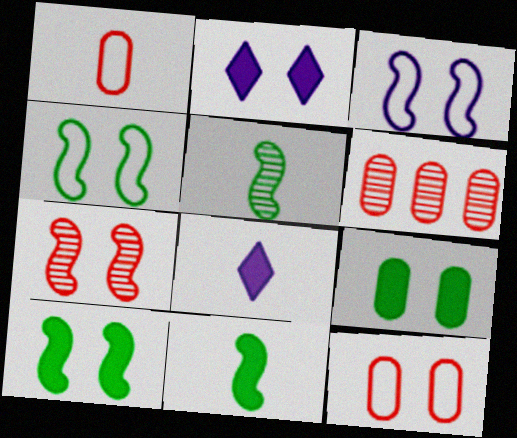[[1, 5, 8], 
[3, 7, 10], 
[4, 6, 8]]